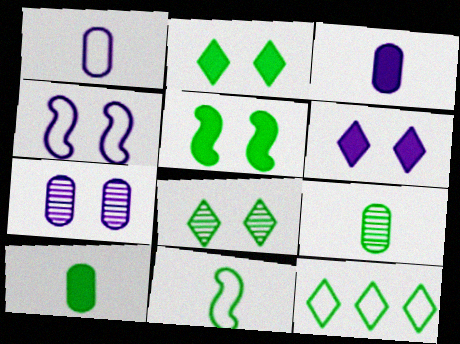[[4, 6, 7], 
[5, 9, 12]]